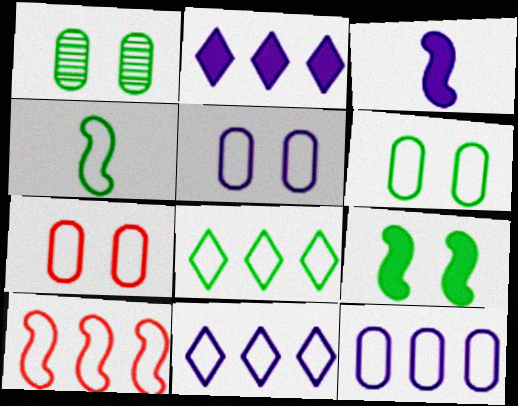[[4, 6, 8], 
[4, 7, 11], 
[5, 6, 7], 
[8, 10, 12]]